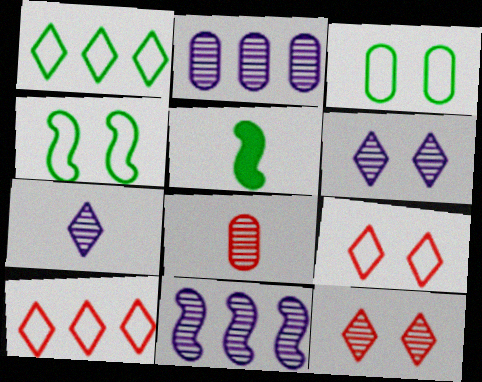[[2, 5, 9]]